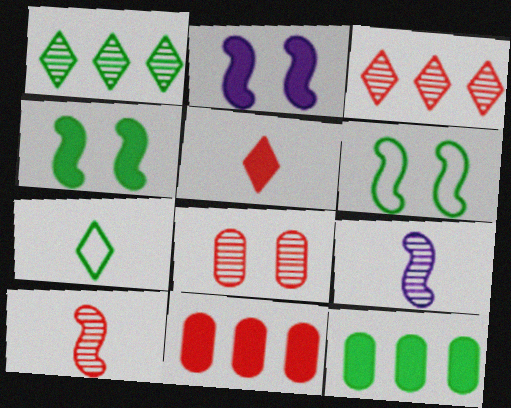[[1, 8, 9], 
[2, 5, 12], 
[3, 8, 10]]